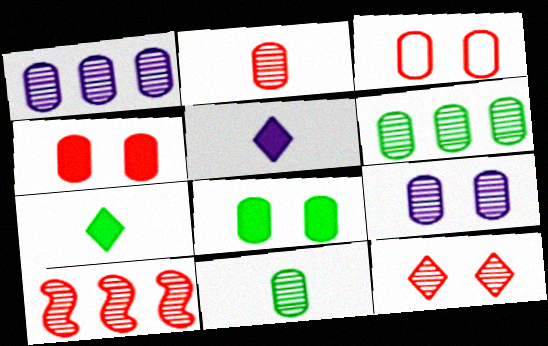[[2, 6, 9], 
[2, 10, 12], 
[3, 8, 9]]